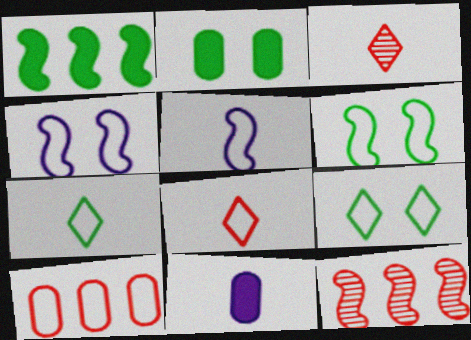[[4, 7, 10], 
[5, 9, 10], 
[9, 11, 12]]